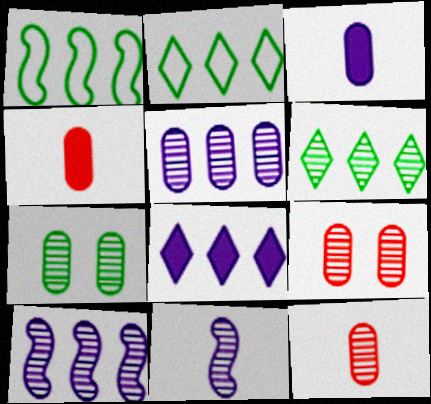[[5, 7, 12], 
[6, 9, 11]]